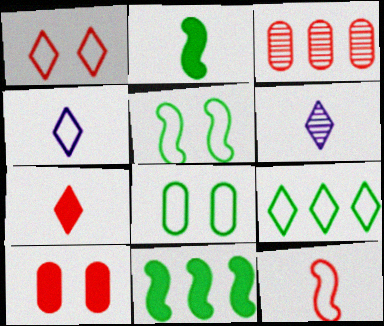[[1, 4, 9]]